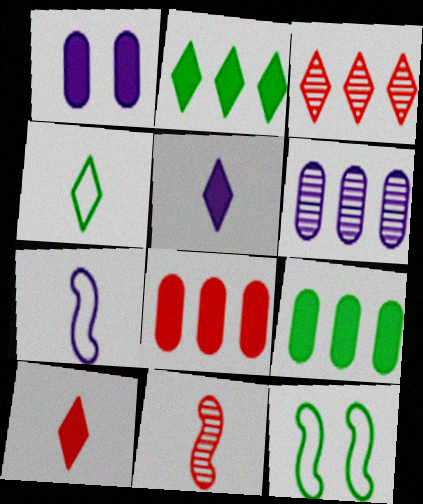[[6, 10, 12]]